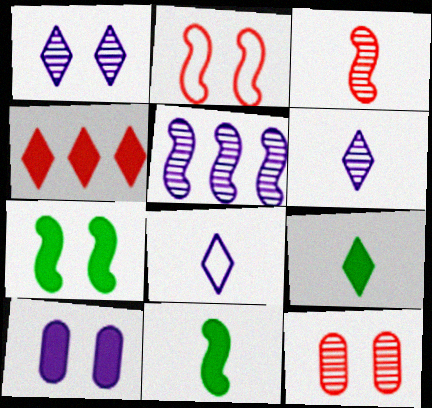[[2, 5, 11], 
[4, 10, 11], 
[5, 8, 10]]